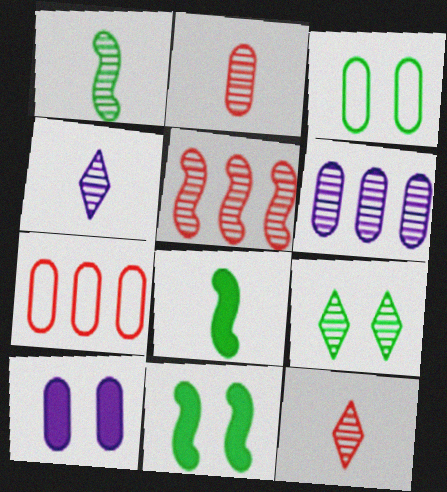[[1, 2, 4], 
[3, 9, 11], 
[4, 7, 11]]